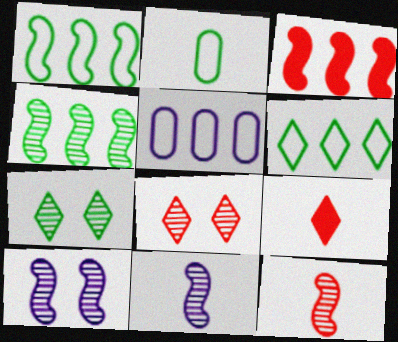[[2, 9, 11], 
[4, 10, 12]]